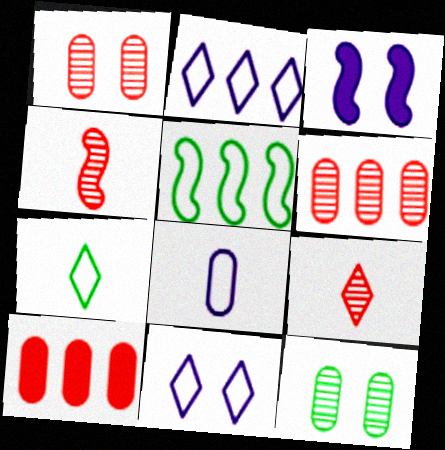[[3, 4, 5], 
[3, 6, 7], 
[8, 10, 12]]